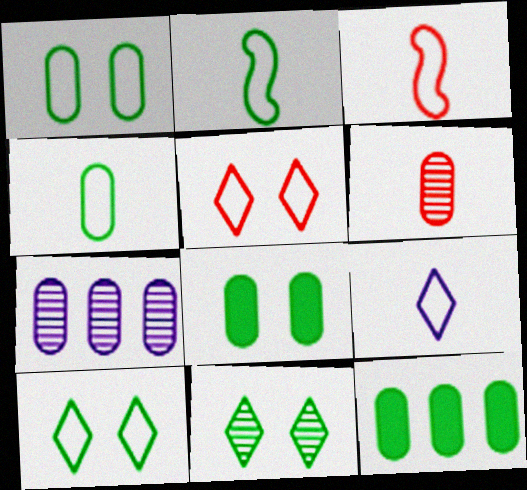[[2, 11, 12], 
[3, 4, 9]]